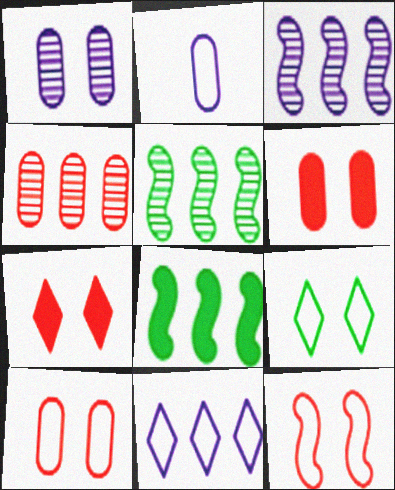[[2, 5, 7], 
[4, 8, 11]]